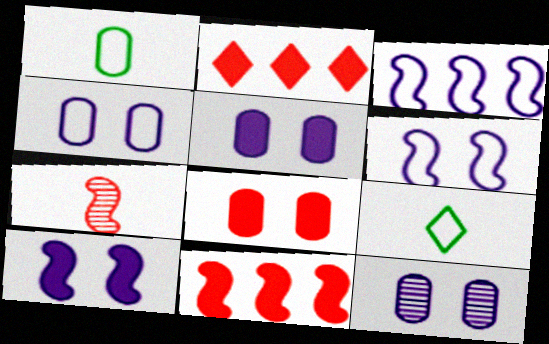[[4, 5, 12], 
[9, 11, 12]]